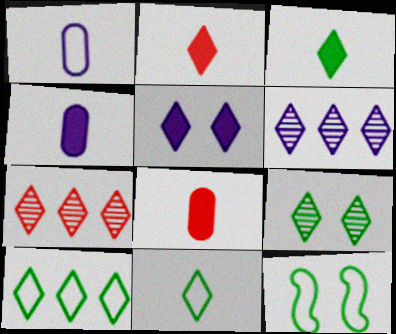[[3, 9, 10], 
[4, 7, 12], 
[5, 7, 11], 
[6, 8, 12]]